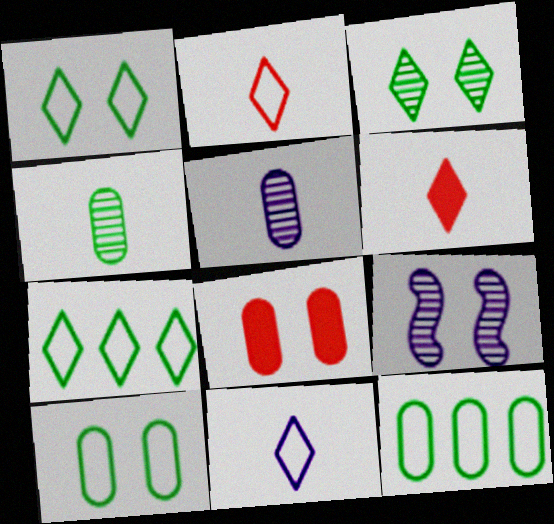[[1, 8, 9], 
[5, 8, 12], 
[6, 9, 12]]